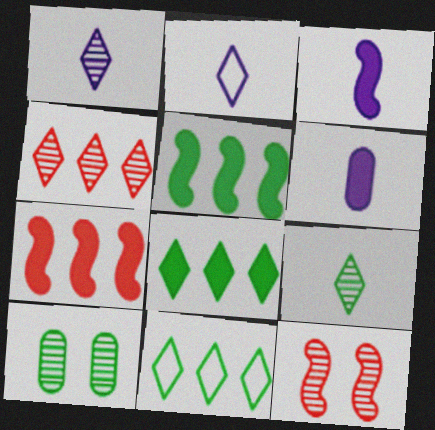[[2, 7, 10], 
[6, 11, 12]]